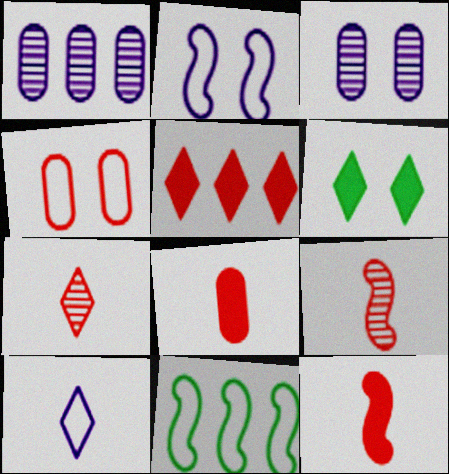[[1, 5, 11], 
[4, 5, 9], 
[4, 10, 11]]